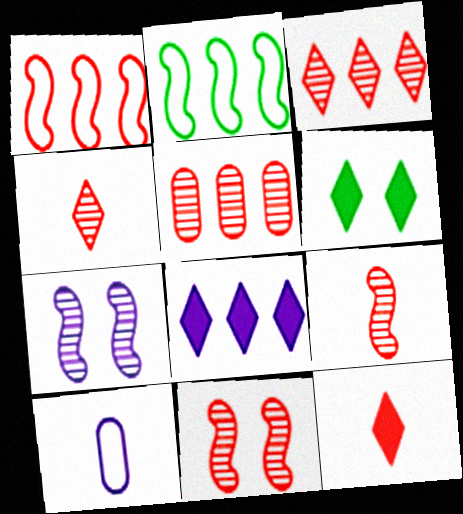[[2, 5, 8], 
[4, 5, 11], 
[6, 8, 12], 
[7, 8, 10]]